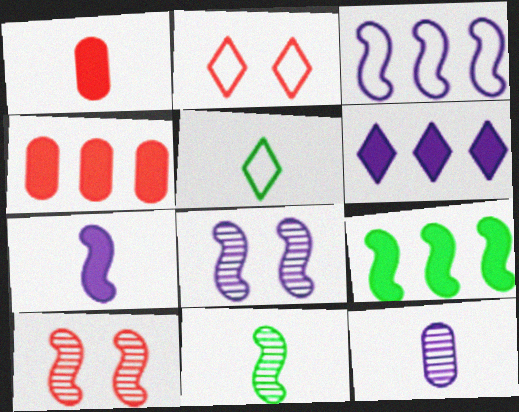[[2, 9, 12], 
[3, 7, 8], 
[4, 5, 8], 
[4, 6, 9]]